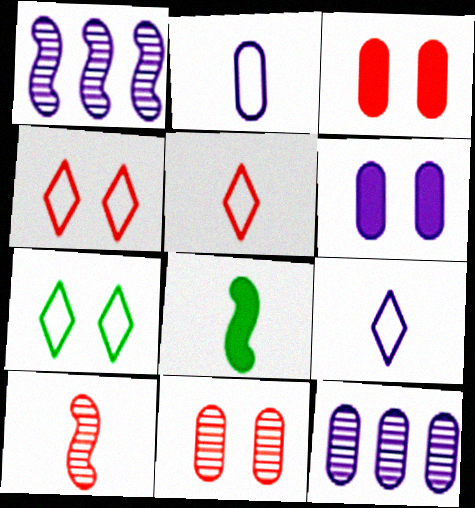[[1, 6, 9], 
[2, 6, 12], 
[4, 8, 12]]